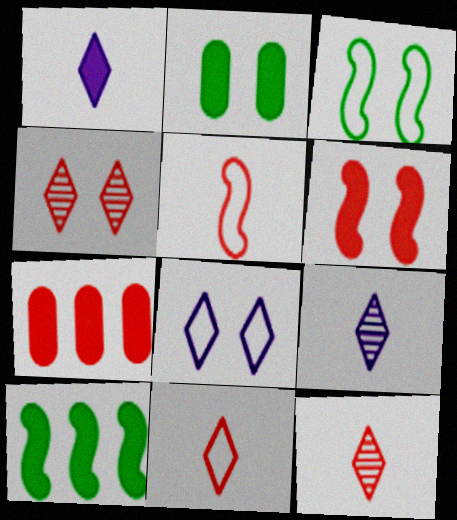[[3, 7, 9], 
[4, 5, 7]]